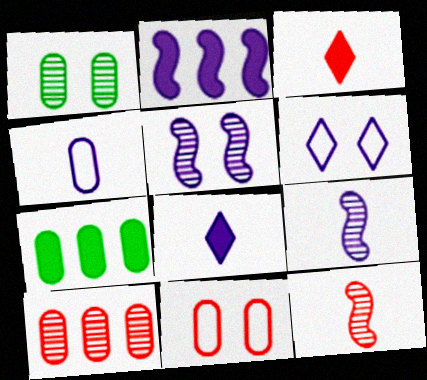[[4, 8, 9], 
[6, 7, 12]]